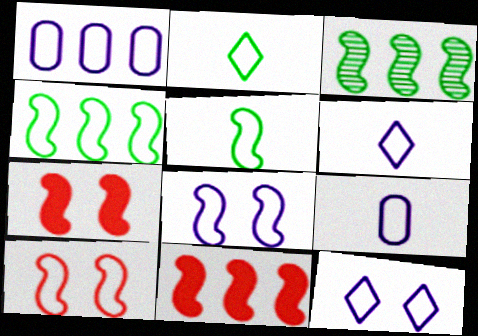[[1, 2, 10], 
[1, 6, 8]]